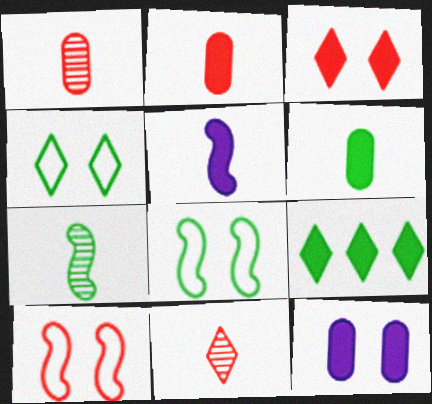[]